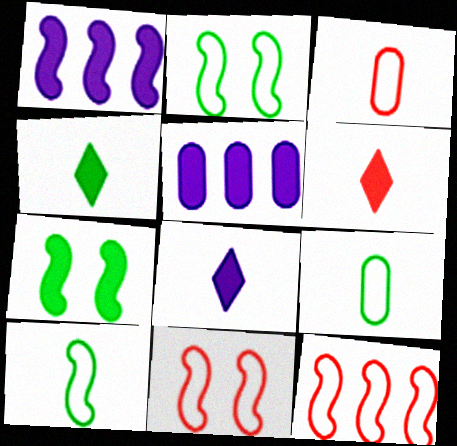[[4, 6, 8], 
[5, 6, 7]]